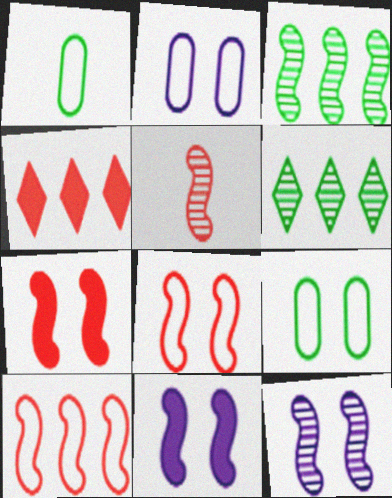[[1, 4, 12], 
[3, 5, 12], 
[5, 7, 10]]